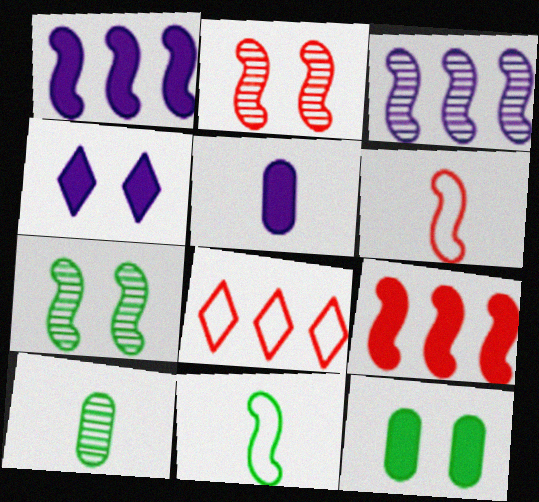[[1, 2, 11], 
[1, 4, 5], 
[1, 6, 7], 
[2, 6, 9], 
[5, 7, 8]]